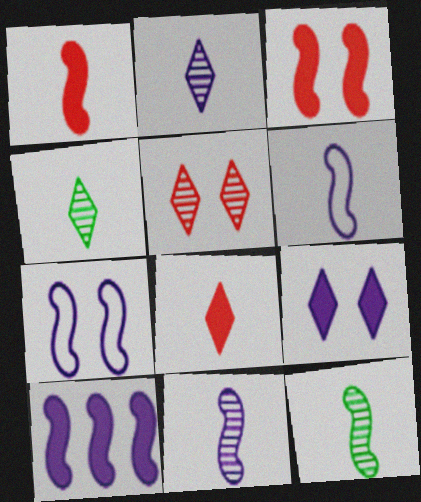[[1, 6, 12], 
[7, 10, 11]]